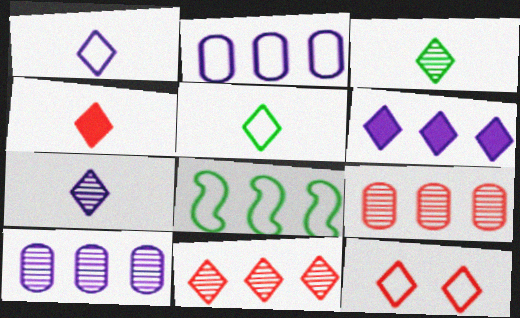[[1, 3, 4], 
[3, 6, 12], 
[4, 5, 7], 
[4, 11, 12], 
[6, 8, 9]]